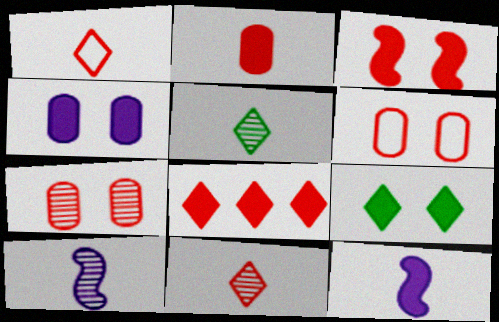[[2, 3, 8], 
[3, 4, 9]]